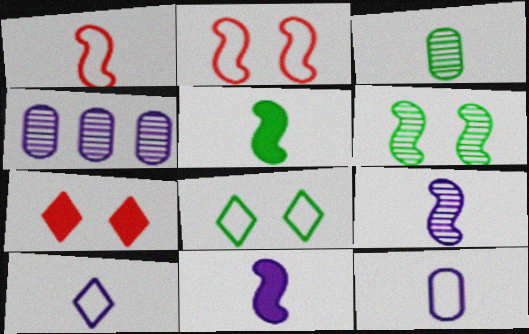[[1, 5, 9]]